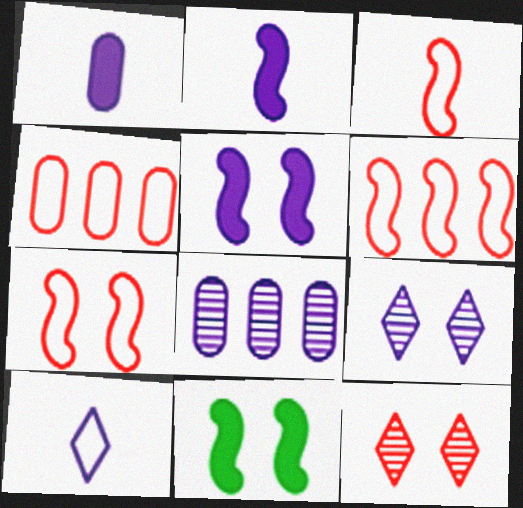[[3, 6, 7], 
[5, 8, 10]]